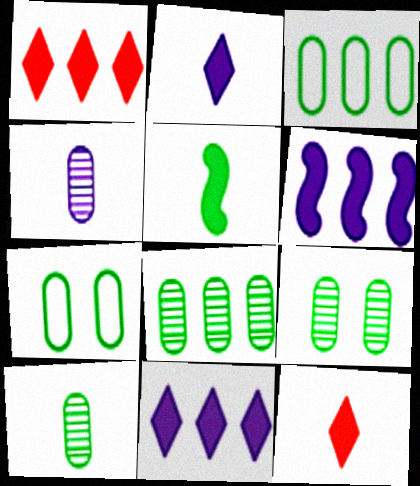[[8, 9, 10]]